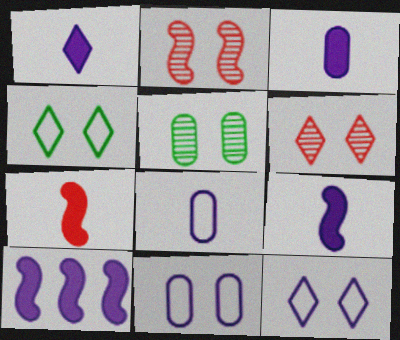[[1, 3, 9]]